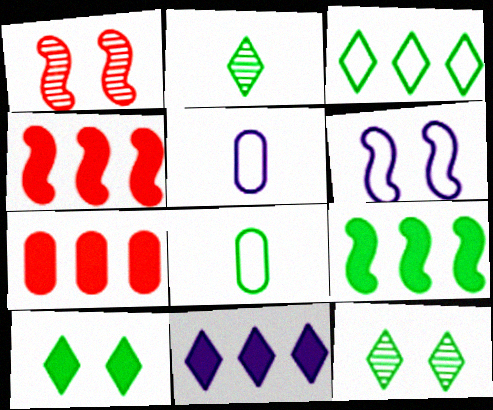[[1, 8, 11], 
[2, 3, 10], 
[2, 6, 7], 
[4, 5, 12], 
[7, 9, 11], 
[8, 9, 12]]